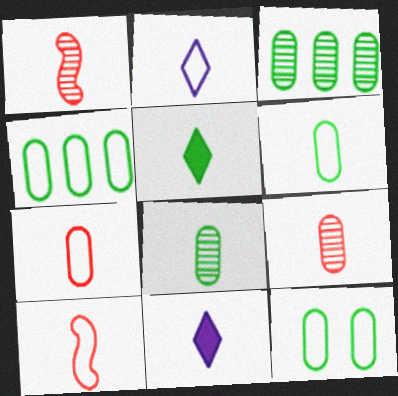[[1, 6, 11], 
[2, 6, 10], 
[4, 6, 12], 
[8, 10, 11]]